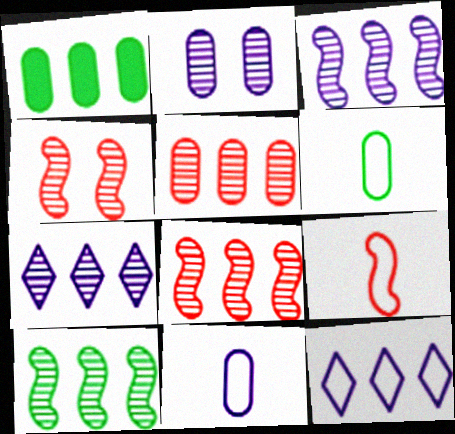[[1, 8, 12], 
[3, 8, 10], 
[5, 7, 10]]